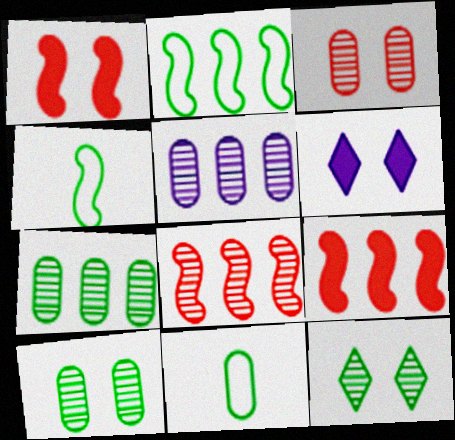[[6, 8, 11]]